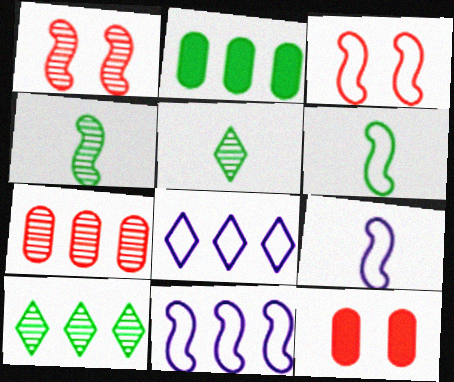[[3, 6, 11], 
[4, 8, 12], 
[5, 11, 12], 
[9, 10, 12]]